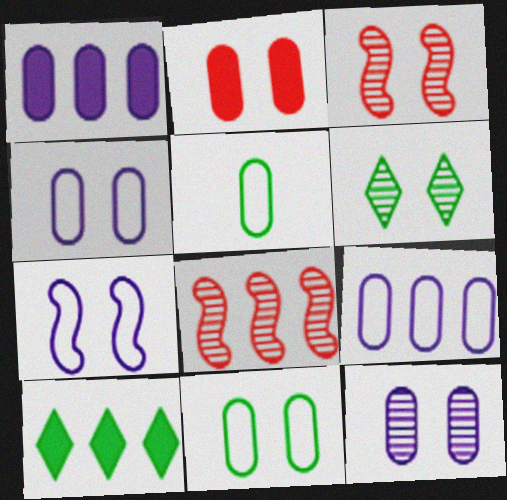[[2, 6, 7], 
[2, 11, 12], 
[3, 6, 12], 
[8, 9, 10]]